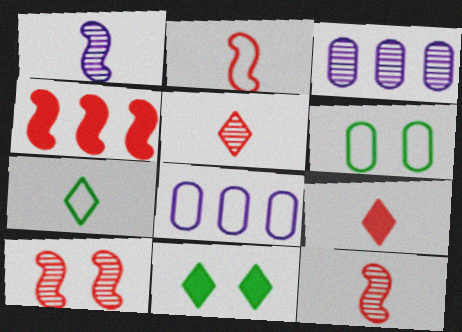[[2, 3, 11], 
[2, 4, 10], 
[8, 11, 12]]